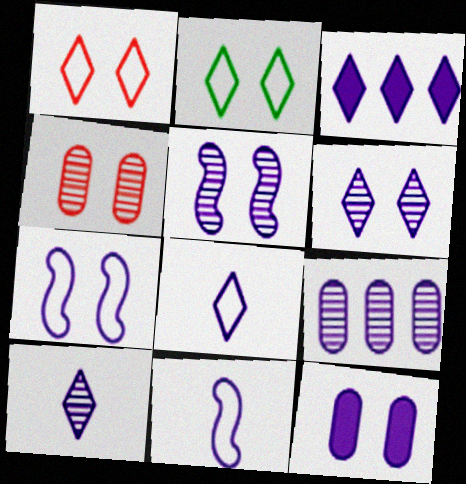[[3, 6, 8], 
[5, 9, 10], 
[6, 7, 12]]